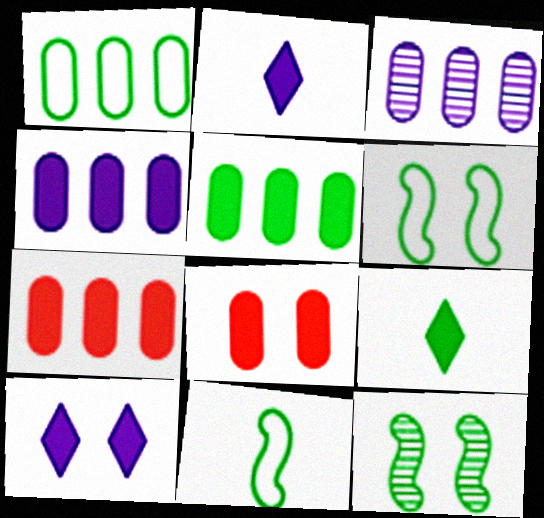[[1, 3, 7], 
[1, 9, 12], 
[4, 5, 7]]